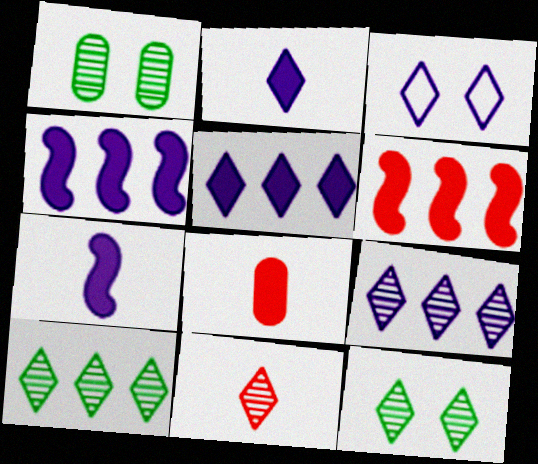[[2, 3, 9], 
[9, 11, 12]]